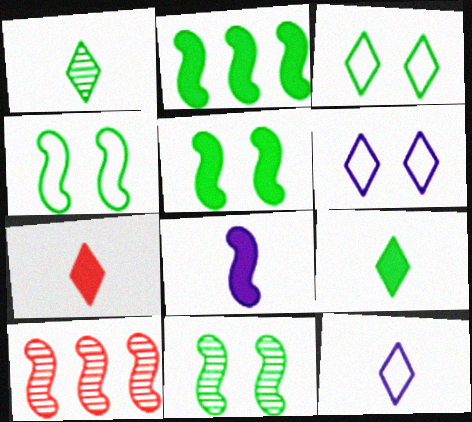[[1, 7, 12], 
[4, 5, 11], 
[4, 8, 10]]